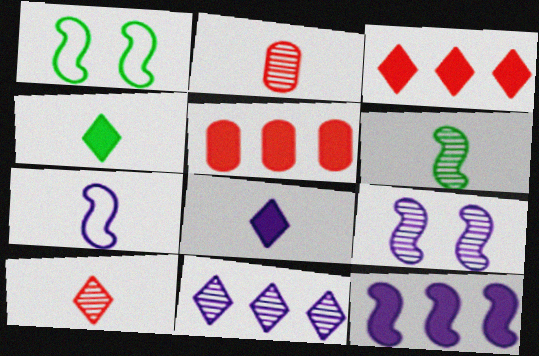[[2, 4, 7], 
[7, 9, 12]]